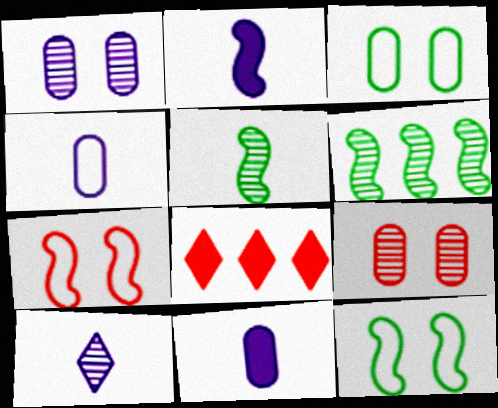[[2, 4, 10], 
[2, 6, 7], 
[6, 9, 10]]